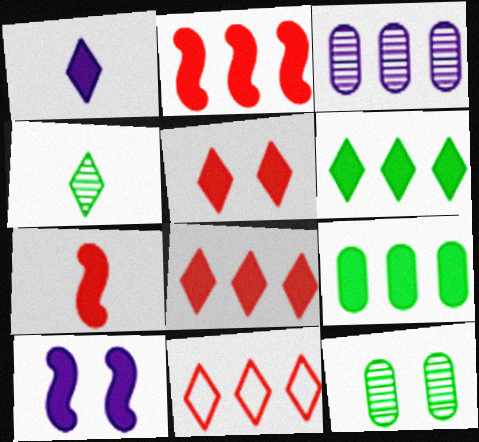[[1, 5, 6]]